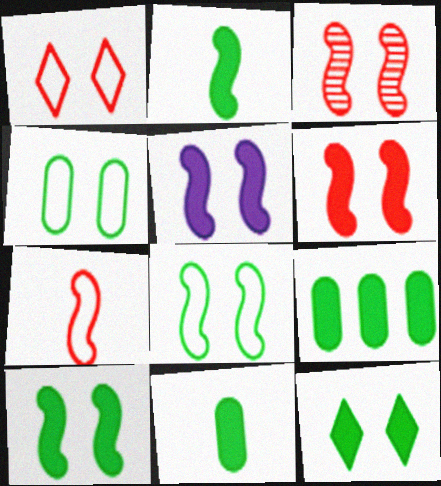[[2, 9, 12], 
[3, 5, 8], 
[5, 6, 10]]